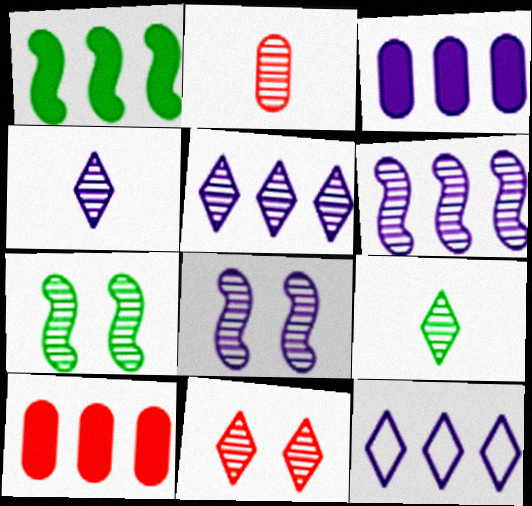[[2, 5, 7], 
[3, 6, 12], 
[5, 9, 11]]